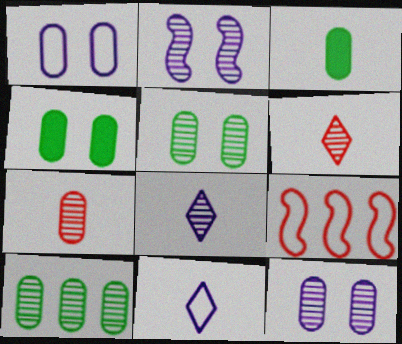[[2, 6, 10], 
[4, 8, 9], 
[7, 10, 12]]